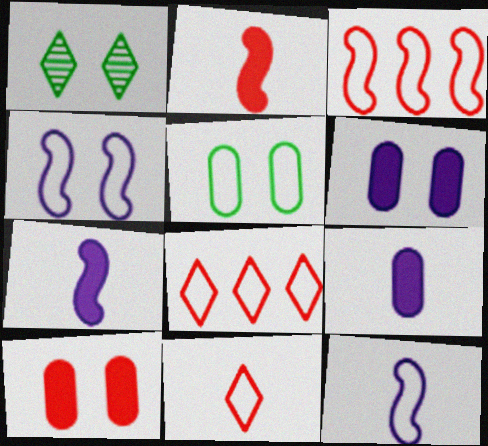[[1, 3, 9], 
[1, 4, 10], 
[5, 8, 12]]